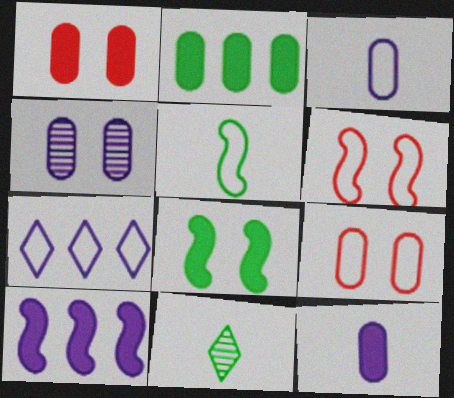[[1, 2, 12], 
[5, 7, 9], 
[9, 10, 11]]